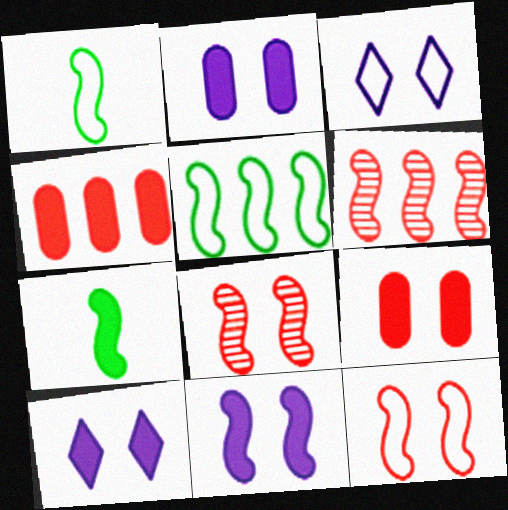[[1, 6, 11], 
[2, 10, 11], 
[4, 7, 10]]